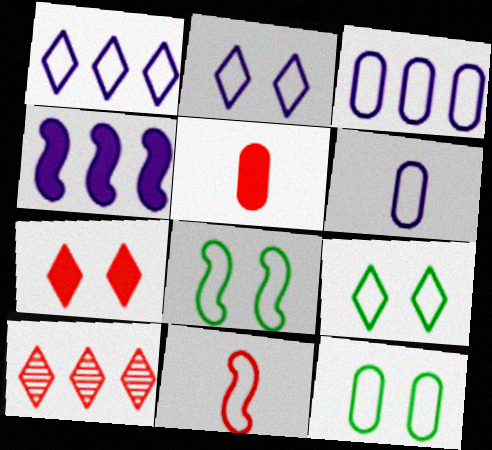[[1, 11, 12], 
[3, 9, 11], 
[8, 9, 12]]